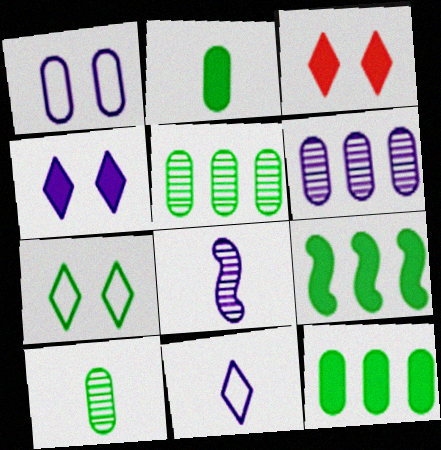[[7, 9, 10]]